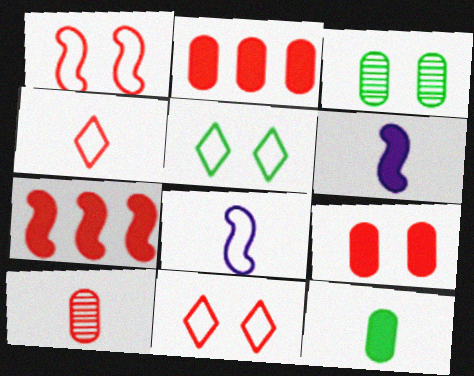[[7, 10, 11]]